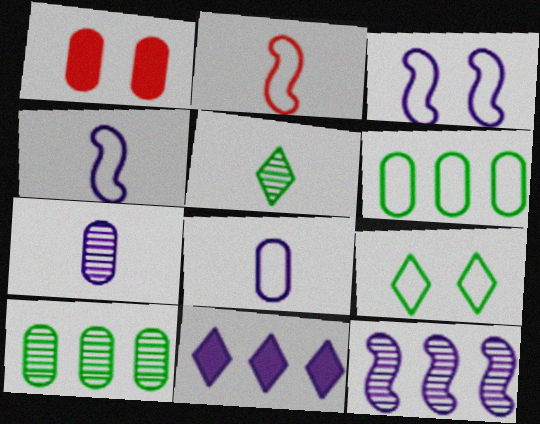[[1, 6, 7], 
[1, 8, 10], 
[3, 7, 11]]